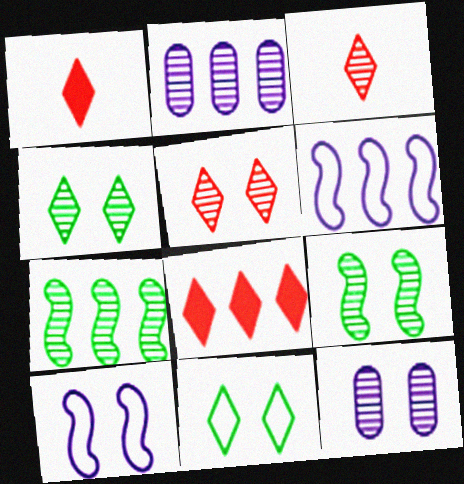[[2, 3, 9], 
[3, 7, 12], 
[5, 9, 12]]